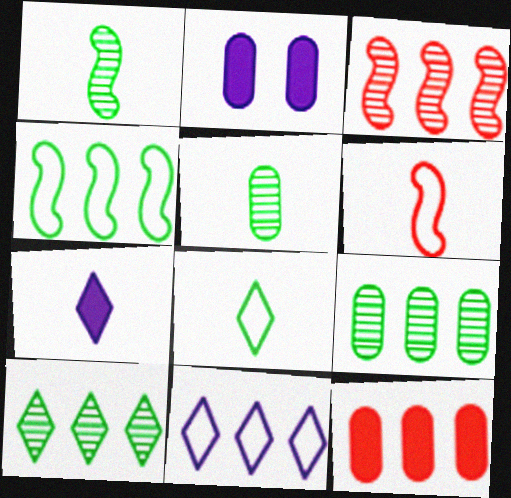[[2, 3, 8], 
[2, 6, 10], 
[5, 6, 7]]